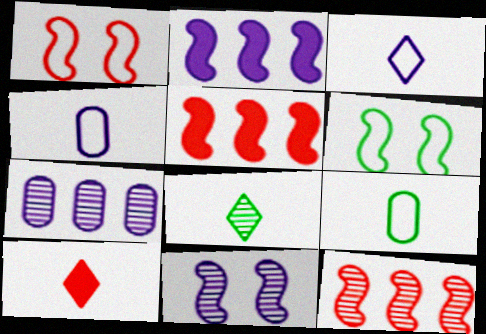[[3, 8, 10], 
[6, 7, 10]]